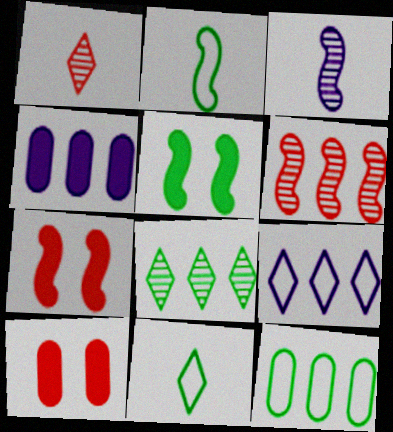[]